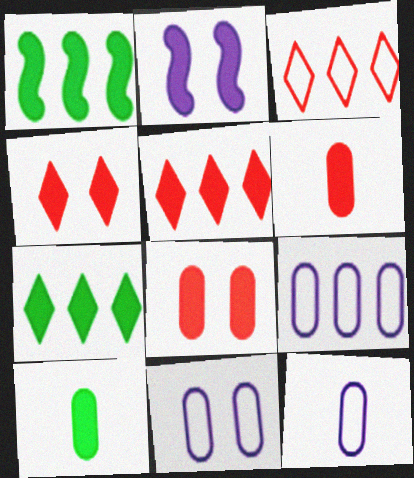[[2, 5, 10], 
[2, 6, 7], 
[9, 11, 12]]